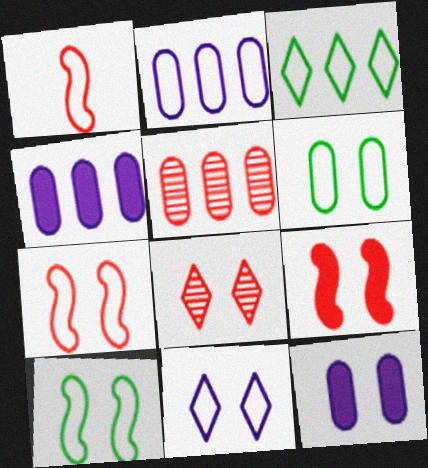[[6, 7, 11], 
[8, 10, 12]]